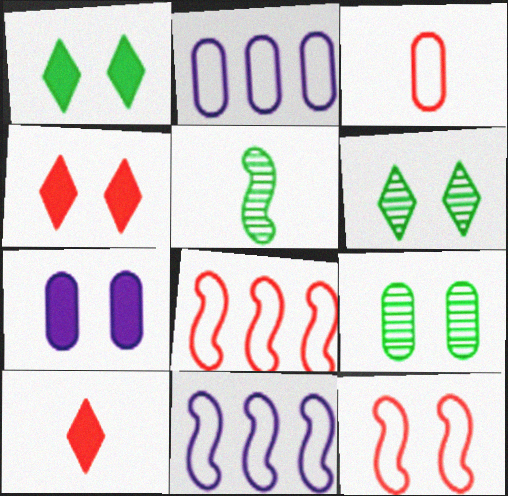[[2, 4, 5], 
[6, 7, 12], 
[9, 10, 11]]